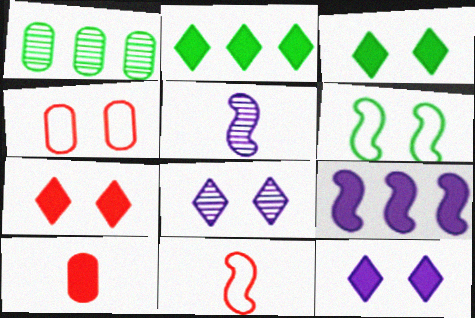[[1, 11, 12], 
[2, 4, 5], 
[3, 7, 12], 
[3, 9, 10]]